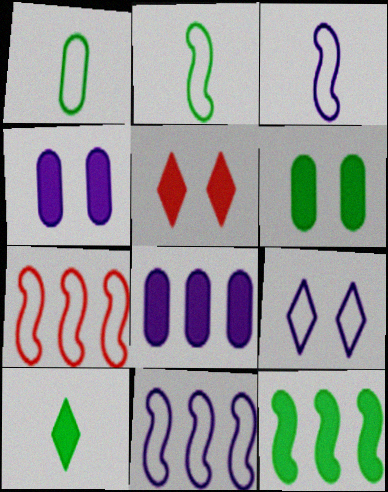[[1, 7, 9], 
[6, 10, 12]]